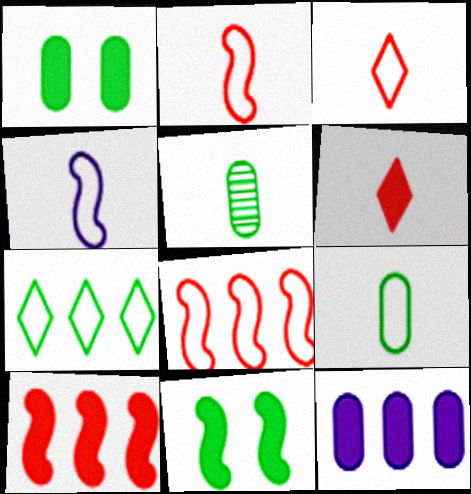[[3, 4, 9], 
[4, 5, 6], 
[5, 7, 11], 
[6, 11, 12]]